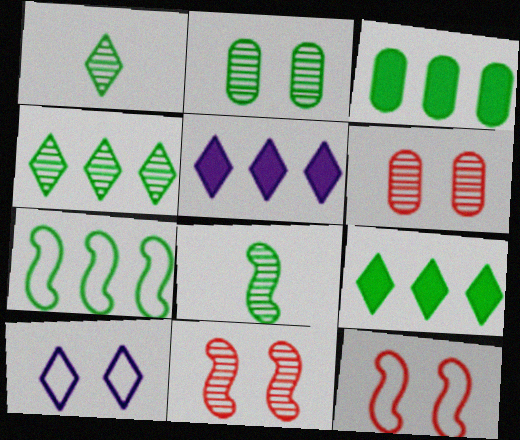[[2, 4, 8], 
[3, 4, 7]]